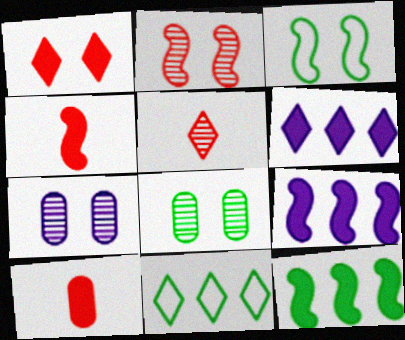[[1, 3, 7], 
[4, 7, 11]]